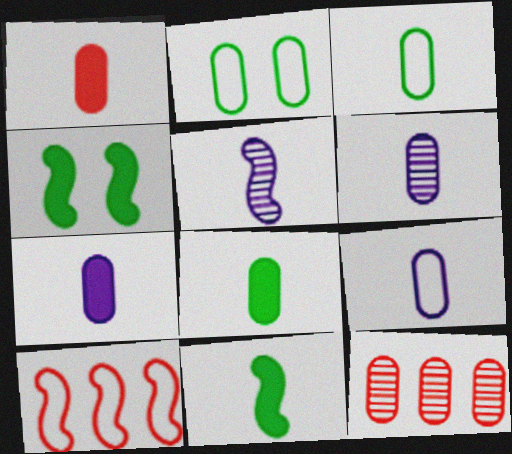[[1, 3, 6], 
[1, 7, 8], 
[2, 7, 12], 
[4, 5, 10], 
[6, 7, 9]]